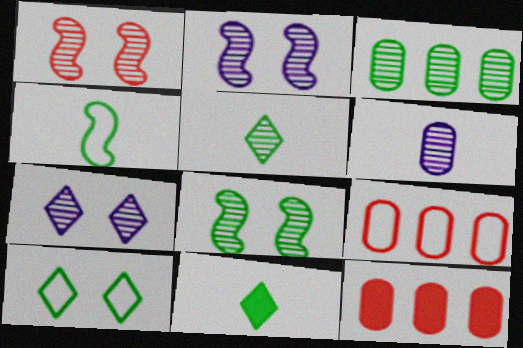[[1, 2, 8], 
[2, 9, 11], 
[3, 5, 8], 
[4, 7, 12]]